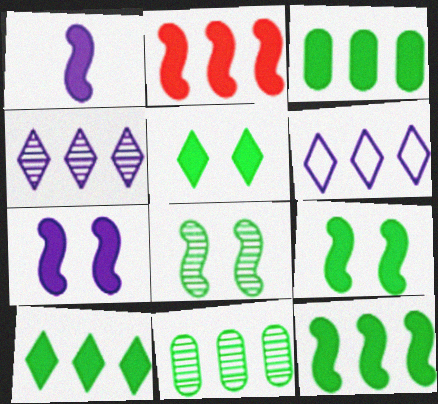[[1, 2, 9], 
[2, 6, 11], 
[3, 10, 12]]